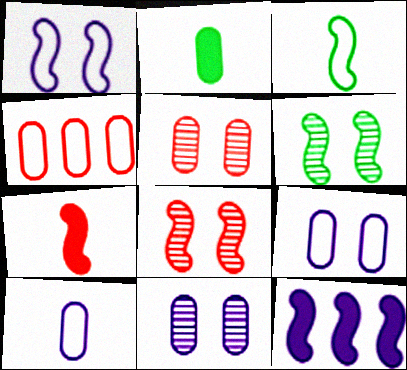[[2, 4, 11], 
[3, 8, 12]]